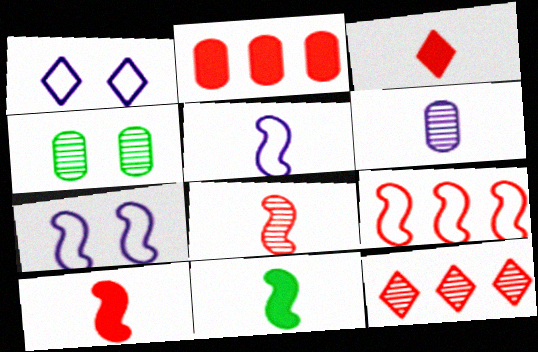[[2, 9, 12], 
[5, 8, 11]]